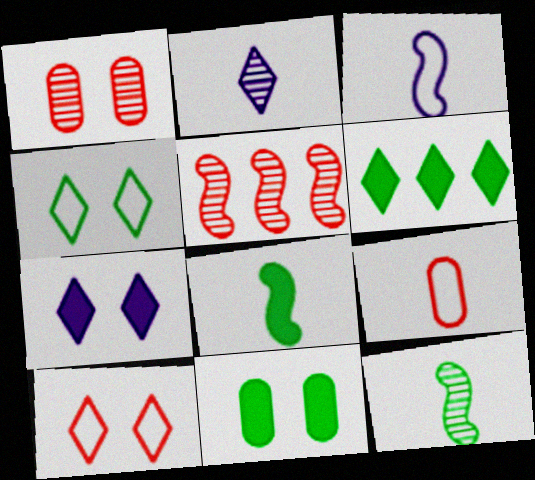[[1, 3, 6], 
[2, 6, 10], 
[2, 8, 9], 
[6, 8, 11]]